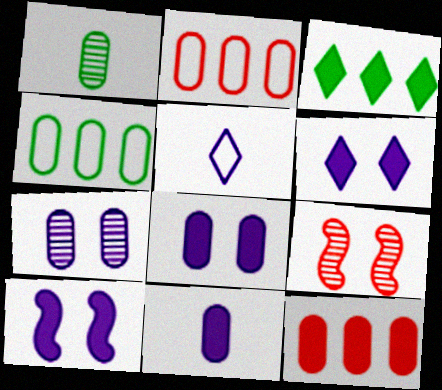[[1, 2, 8], 
[6, 8, 10]]